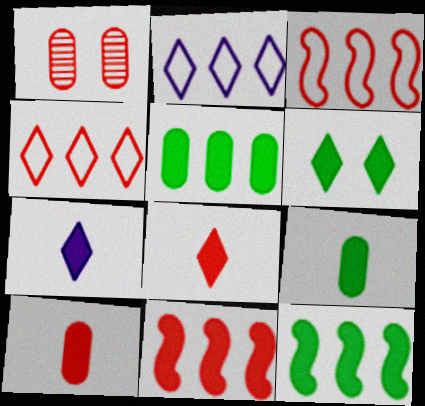[[1, 3, 8], 
[6, 9, 12]]